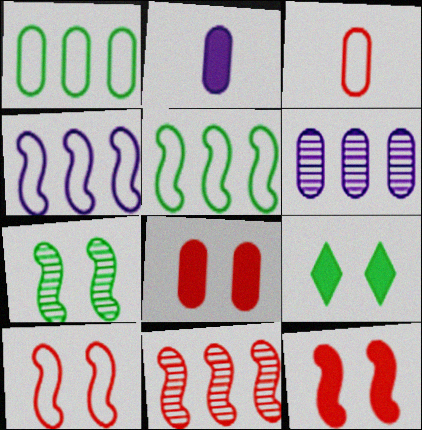[]